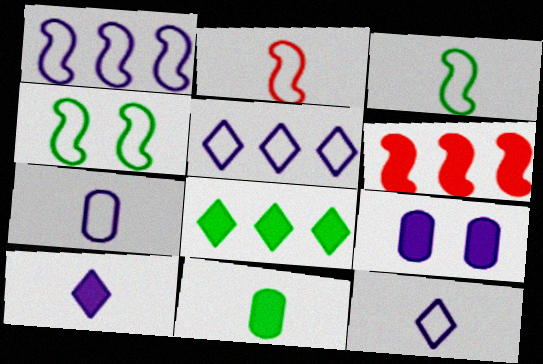[[1, 2, 4]]